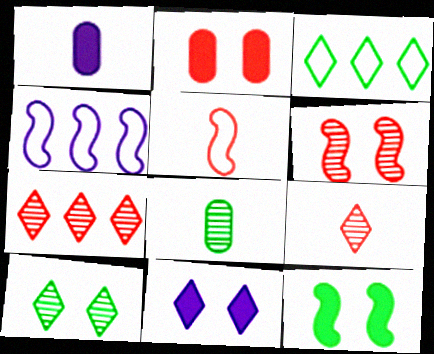[[1, 3, 6], 
[2, 5, 7], 
[2, 11, 12], 
[3, 8, 12], 
[3, 9, 11]]